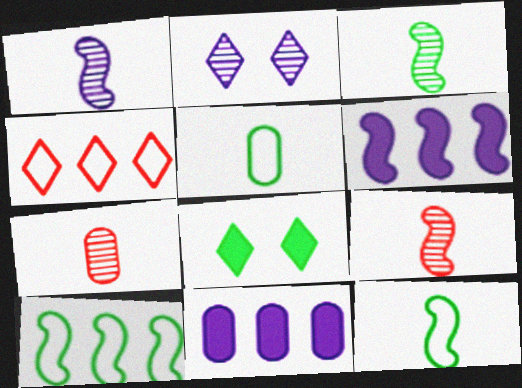[[1, 3, 9]]